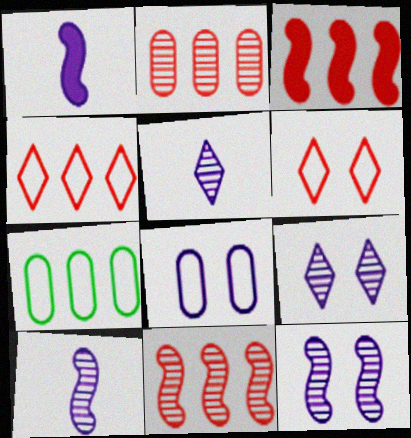[[2, 3, 4]]